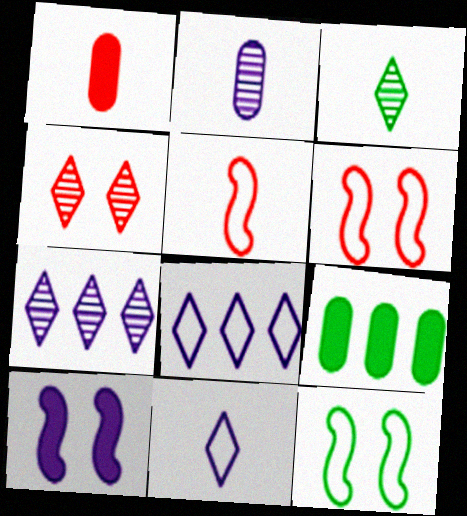[[1, 7, 12], 
[2, 8, 10], 
[3, 4, 7], 
[3, 9, 12]]